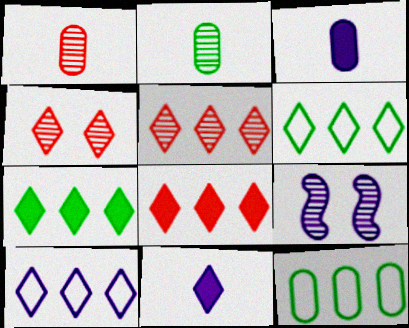[[2, 5, 9], 
[3, 9, 10], 
[4, 6, 11], 
[5, 7, 10]]